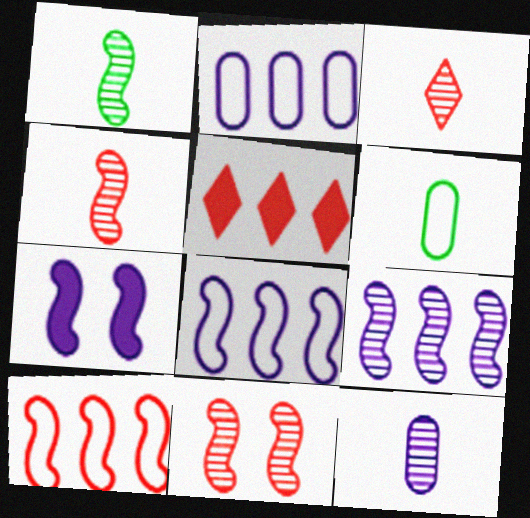[[1, 3, 12], 
[1, 7, 10], 
[1, 9, 11]]